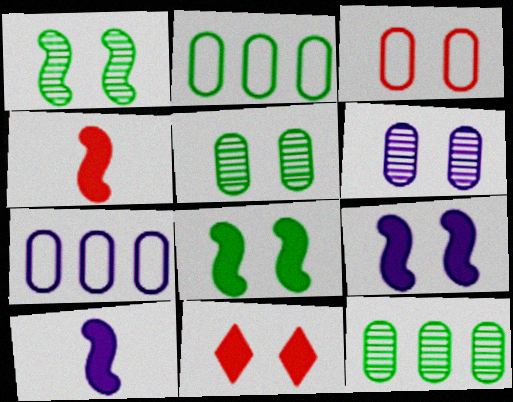[]